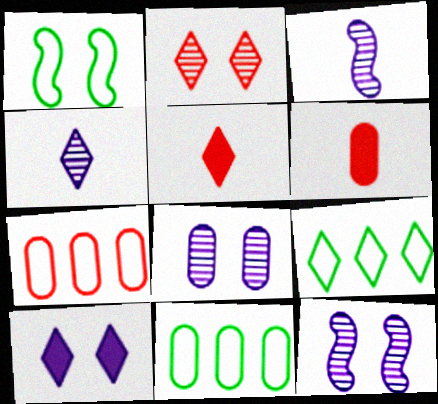[[5, 11, 12], 
[6, 8, 11], 
[6, 9, 12]]